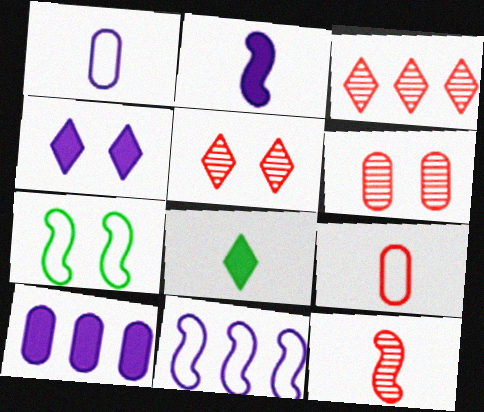[[1, 8, 12], 
[2, 4, 10], 
[3, 6, 12], 
[4, 6, 7], 
[6, 8, 11]]